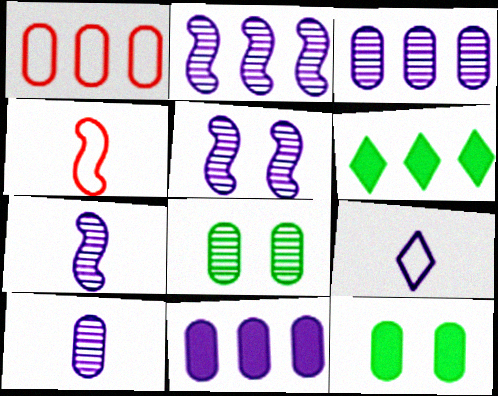[[1, 2, 6], 
[1, 10, 12], 
[2, 5, 7], 
[5, 9, 11]]